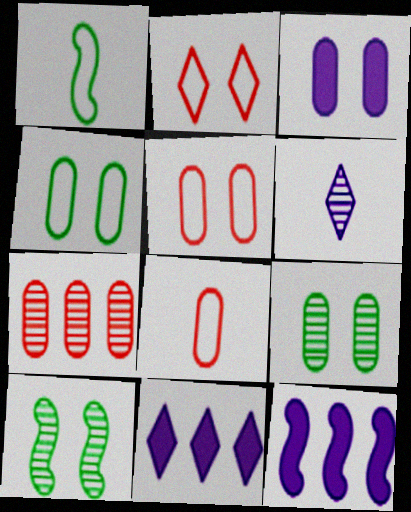[[2, 3, 10], 
[3, 5, 9], 
[6, 7, 10], 
[8, 10, 11]]